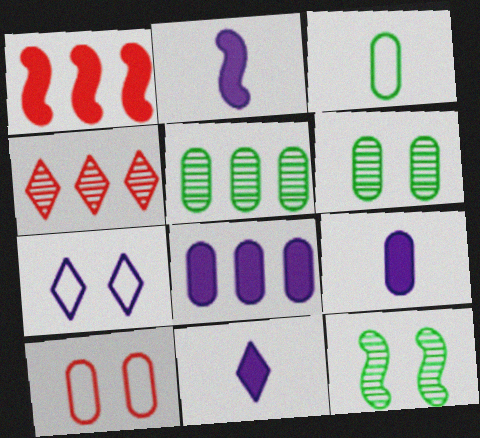[[2, 9, 11], 
[5, 9, 10]]